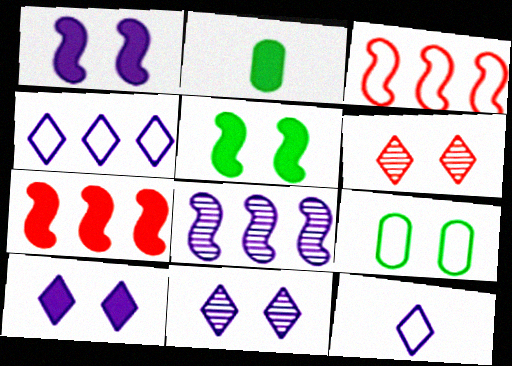[[1, 6, 9], 
[2, 3, 11], 
[2, 7, 10], 
[3, 9, 12]]